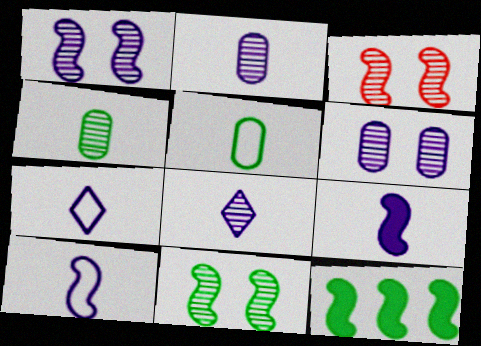[[1, 3, 11], 
[2, 7, 9], 
[3, 10, 12]]